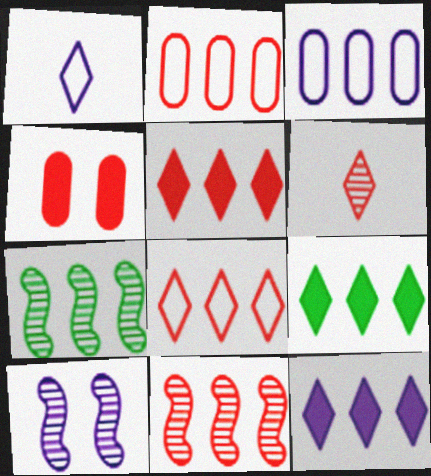[[1, 4, 7], 
[2, 5, 11], 
[2, 7, 12], 
[3, 5, 7], 
[3, 9, 11], 
[5, 9, 12]]